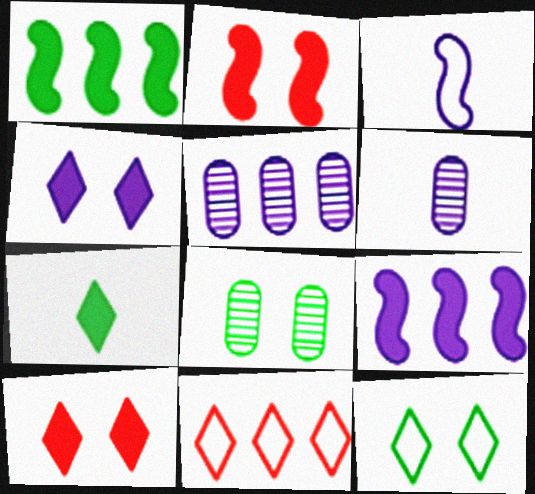[[1, 5, 11], 
[3, 4, 5]]